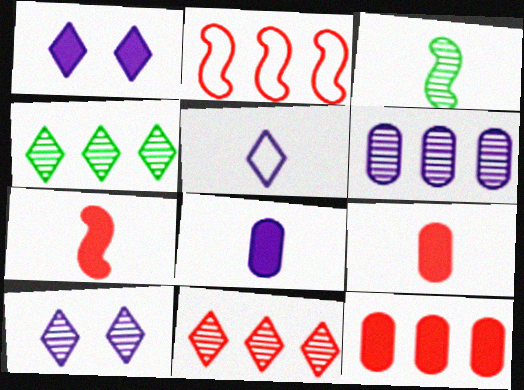[[2, 11, 12], 
[3, 5, 9]]